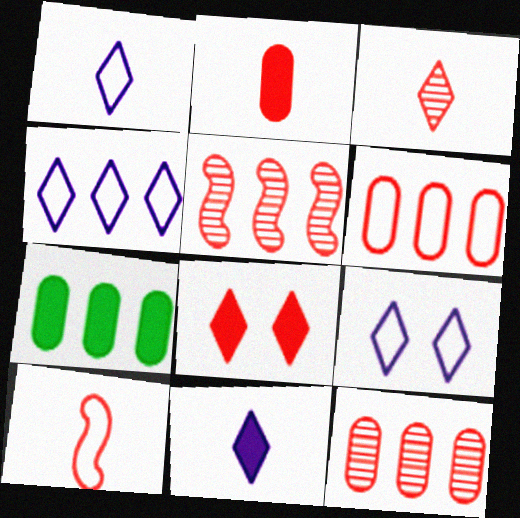[[1, 4, 9], 
[2, 3, 10], 
[4, 5, 7], 
[8, 10, 12]]